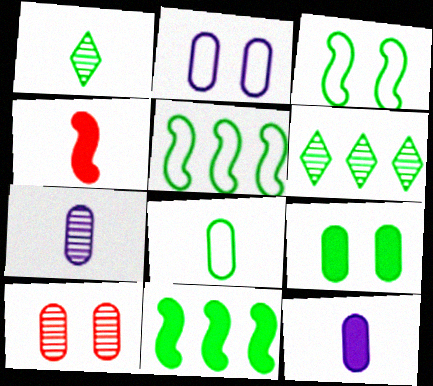[[1, 5, 9], 
[2, 4, 6], 
[2, 9, 10]]